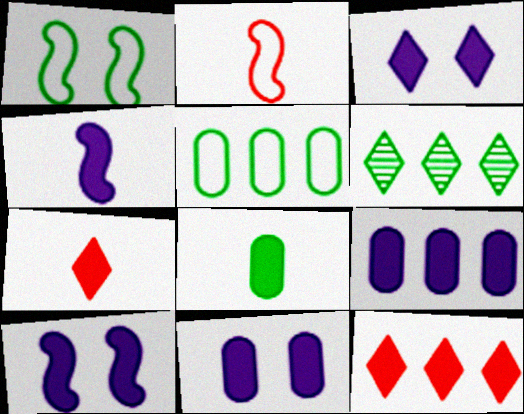[[1, 6, 8], 
[2, 6, 11], 
[3, 4, 9], 
[3, 10, 11], 
[4, 7, 8], 
[8, 10, 12]]